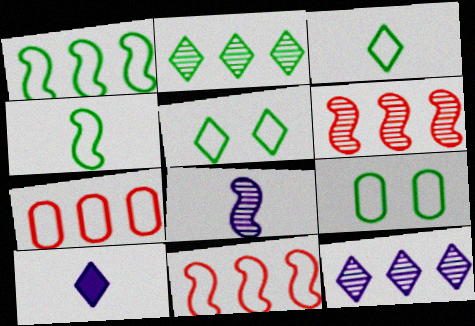[[1, 3, 9], 
[6, 9, 10]]